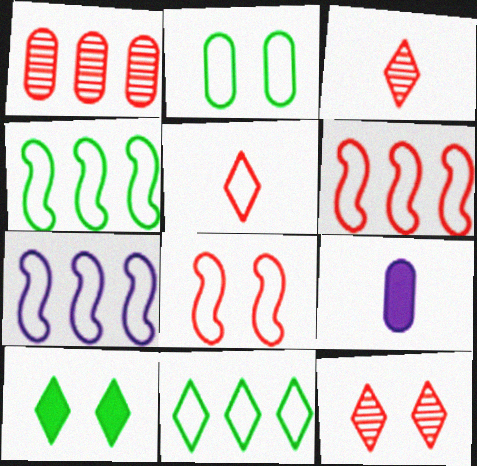[[1, 2, 9], 
[2, 5, 7], 
[4, 6, 7], 
[4, 9, 12]]